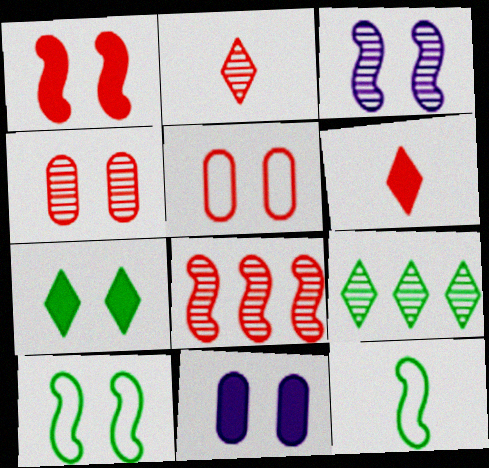[[1, 3, 10], 
[1, 7, 11], 
[2, 4, 8], 
[3, 5, 7], 
[5, 6, 8]]